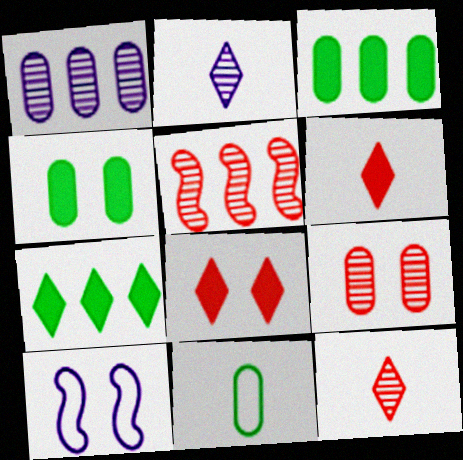[[3, 10, 12], 
[5, 9, 12]]